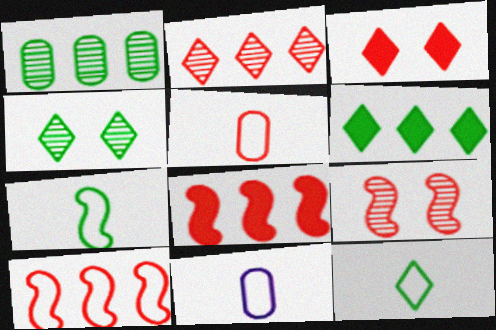[[4, 6, 12], 
[4, 8, 11], 
[6, 9, 11]]